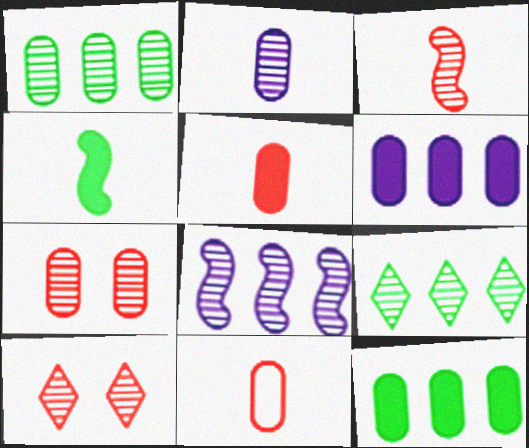[[1, 2, 7]]